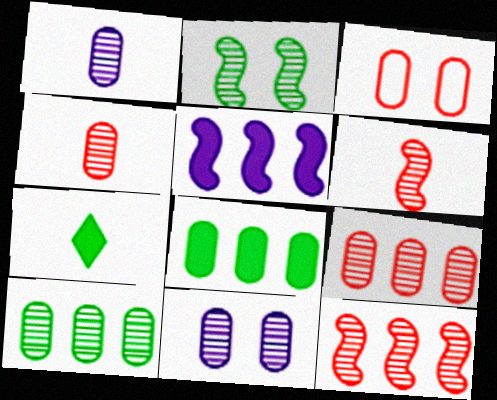[[1, 3, 8], 
[4, 10, 11]]